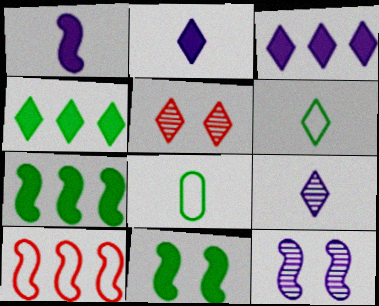[[3, 5, 6]]